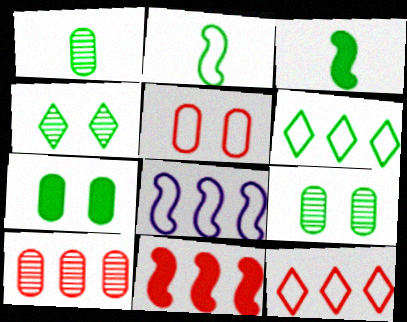[[3, 6, 9], 
[10, 11, 12]]